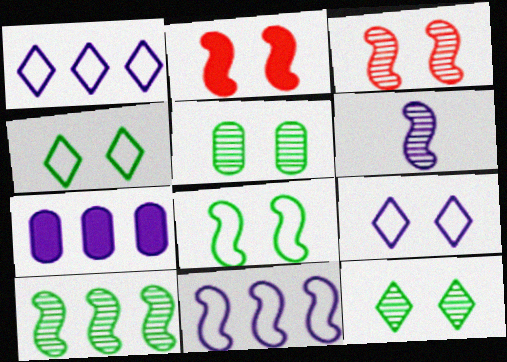[[2, 5, 9], 
[3, 6, 10], 
[6, 7, 9]]